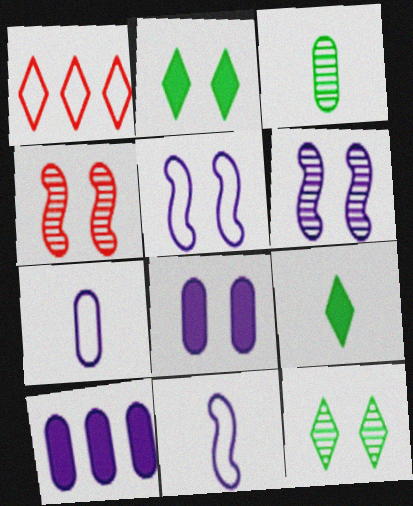[]